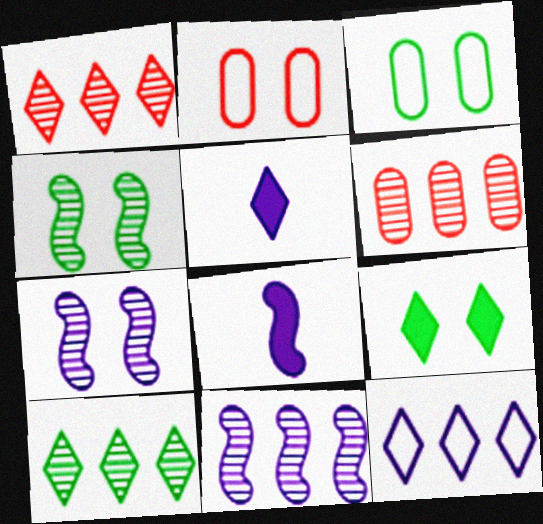[[1, 3, 8], 
[2, 7, 9], 
[2, 8, 10], 
[3, 4, 9], 
[6, 10, 11]]